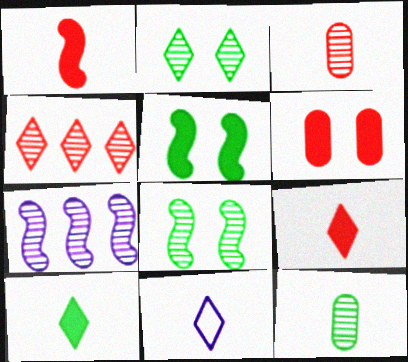[[1, 11, 12], 
[2, 3, 7]]